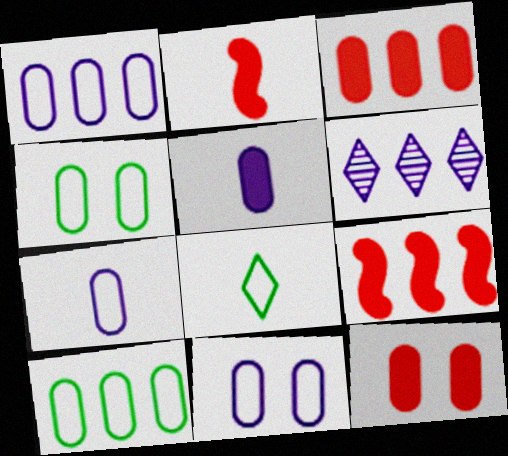[[1, 7, 11], 
[2, 4, 6], 
[6, 9, 10]]